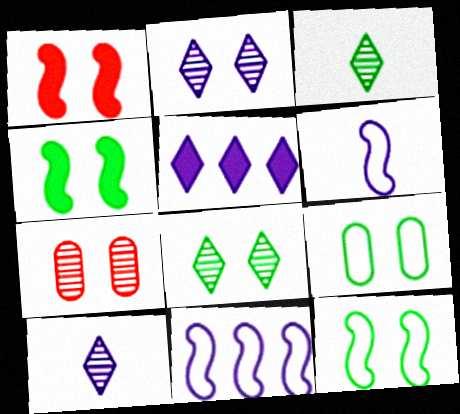[[1, 2, 9], 
[4, 8, 9]]